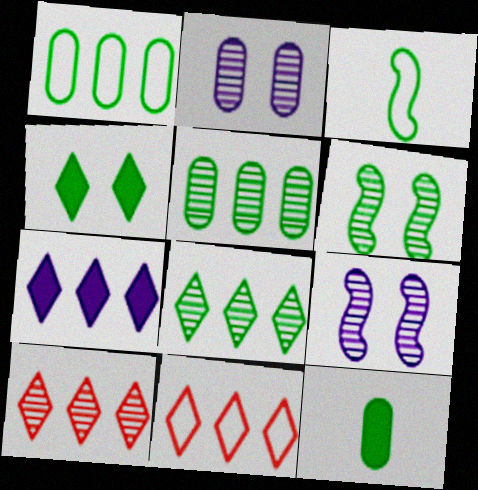[[3, 4, 5], 
[7, 8, 11], 
[9, 11, 12]]